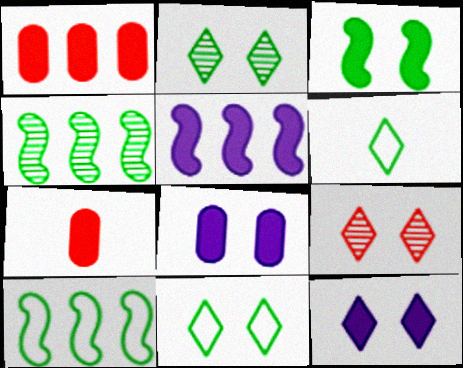[[9, 11, 12]]